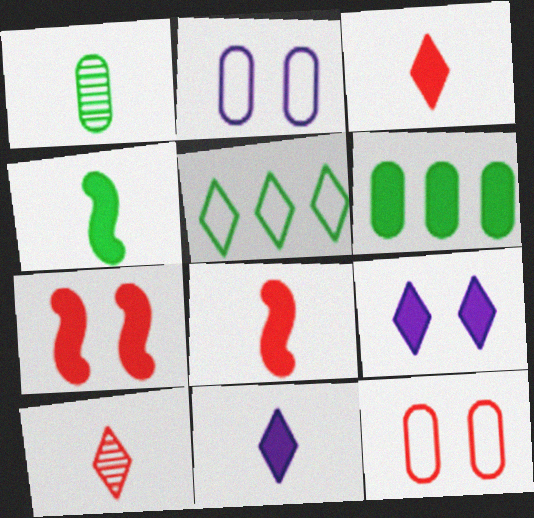[[5, 9, 10], 
[6, 7, 11], 
[6, 8, 9]]